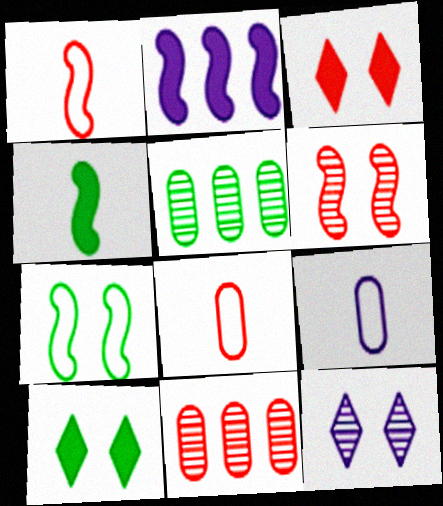[[1, 3, 11], 
[2, 9, 12]]